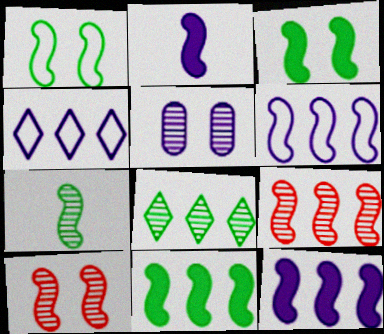[[1, 2, 9], 
[1, 7, 11], 
[2, 4, 5], 
[6, 9, 11]]